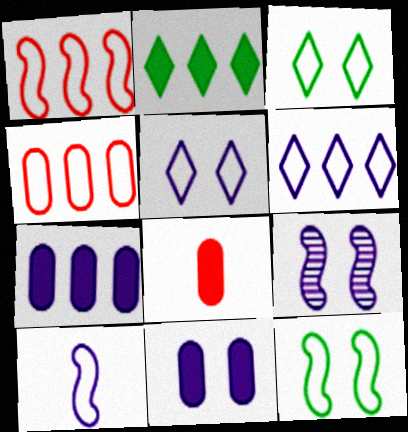[[1, 10, 12], 
[3, 4, 10], 
[5, 9, 11]]